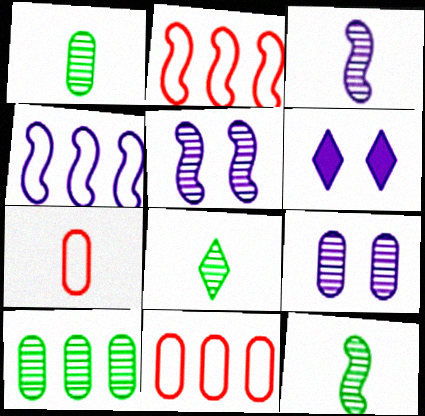[[1, 2, 6], 
[1, 8, 12], 
[6, 11, 12]]